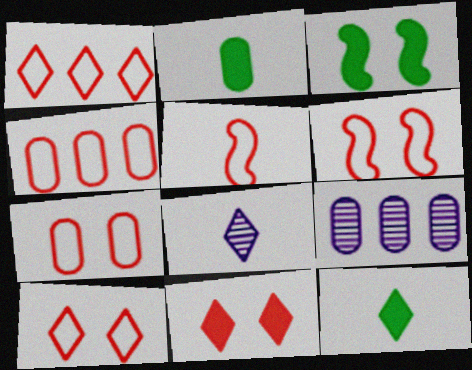[[1, 5, 7], 
[2, 5, 8], 
[2, 7, 9], 
[3, 4, 8], 
[4, 5, 10], 
[6, 7, 10], 
[6, 9, 12]]